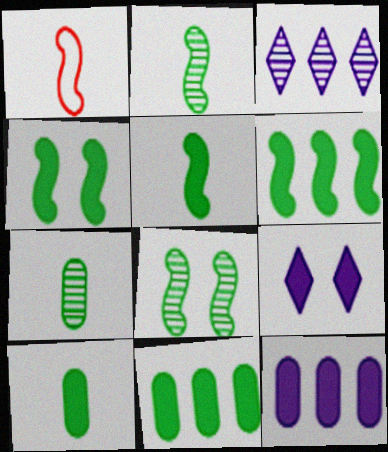[[4, 5, 6]]